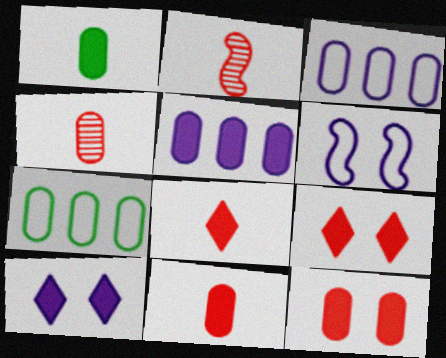[[1, 5, 12], 
[2, 7, 10]]